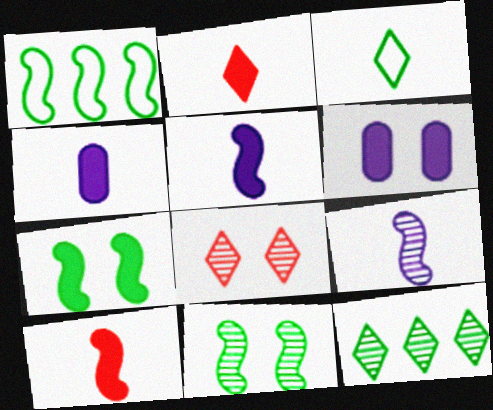[[1, 4, 8]]